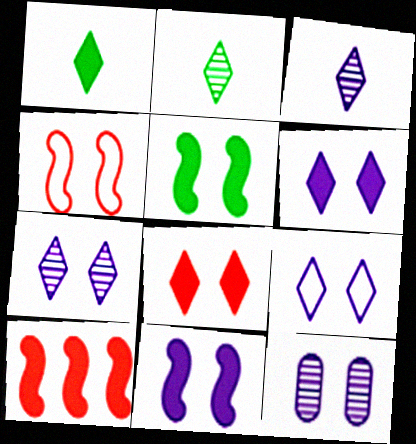[[6, 7, 9], 
[9, 11, 12]]